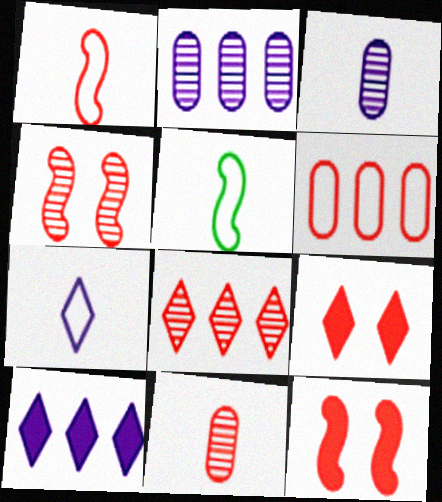[[2, 5, 9], 
[4, 8, 11]]